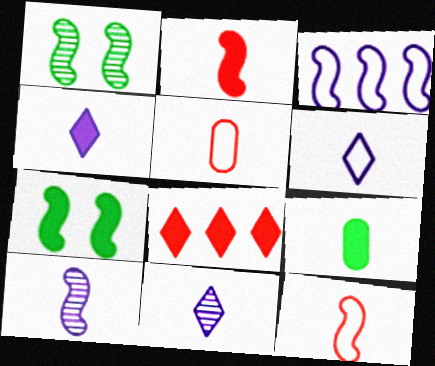[[1, 2, 3], 
[2, 4, 9], 
[4, 6, 11], 
[9, 11, 12]]